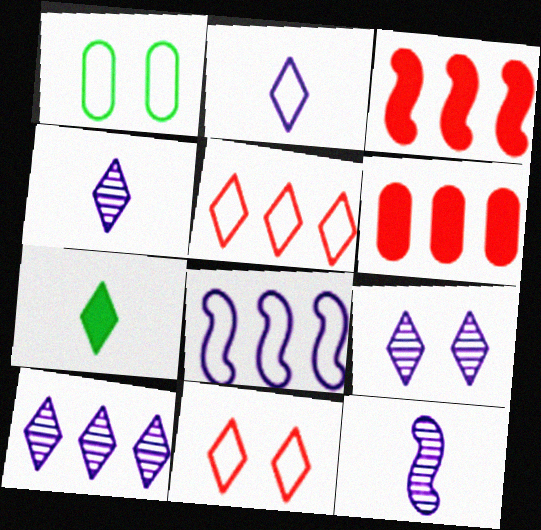[[1, 3, 4], 
[4, 9, 10], 
[5, 7, 9], 
[7, 10, 11]]